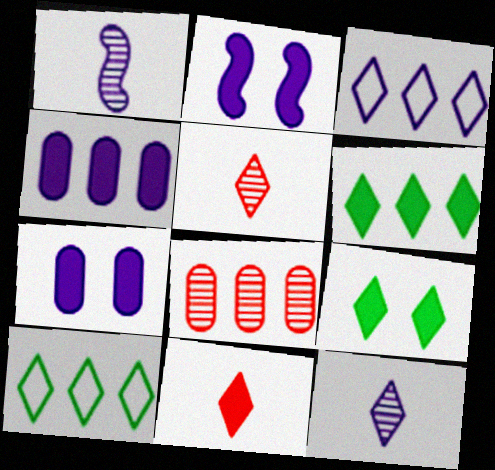[[1, 3, 7], 
[3, 5, 9]]